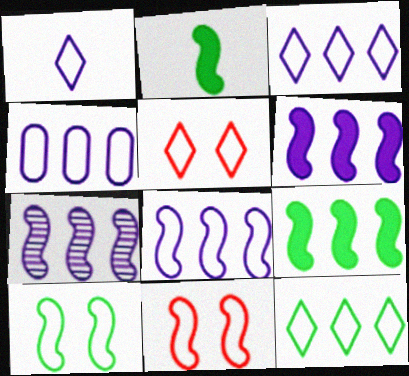[[1, 5, 12], 
[2, 7, 11], 
[3, 4, 8], 
[6, 7, 8]]